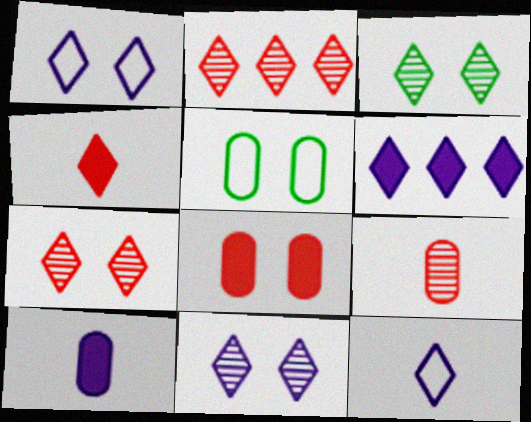[[3, 7, 11], 
[6, 11, 12]]